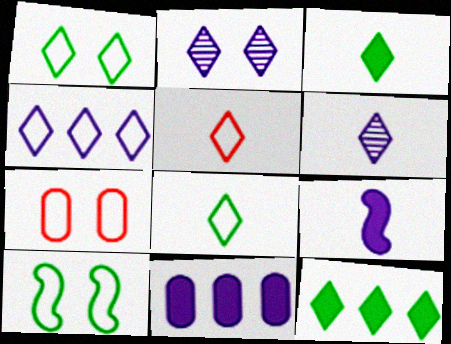[[1, 4, 5], 
[2, 5, 12], 
[3, 5, 6]]